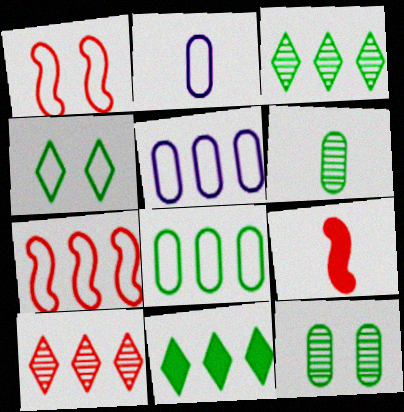[[2, 4, 7]]